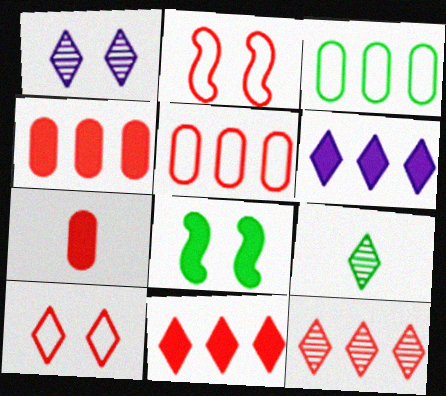[[1, 9, 12], 
[2, 7, 12], 
[3, 8, 9], 
[6, 7, 8], 
[6, 9, 10]]